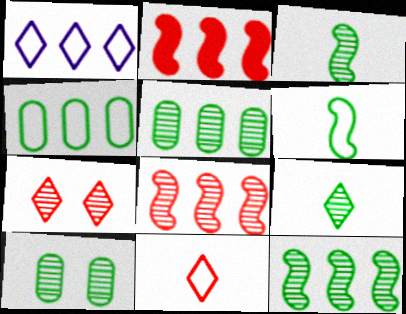[[1, 2, 5], 
[9, 10, 12]]